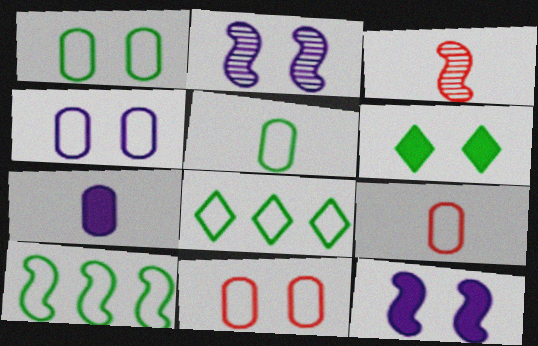[[1, 4, 11], 
[2, 6, 11], 
[3, 10, 12]]